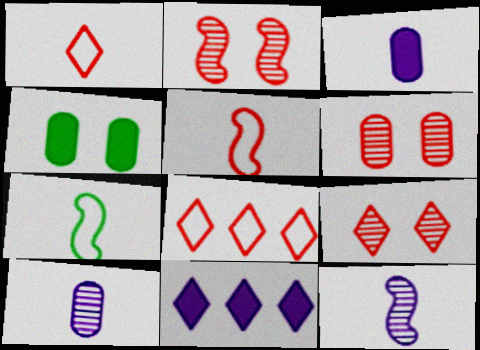[[2, 6, 9], 
[4, 8, 12], 
[6, 7, 11]]